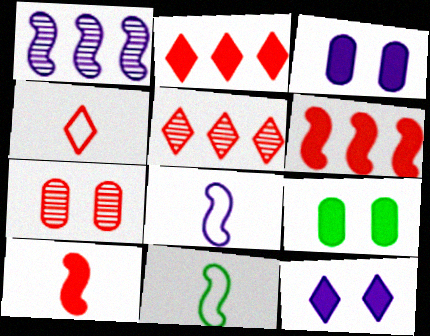[[1, 4, 9], 
[3, 5, 11], 
[4, 6, 7], 
[5, 8, 9]]